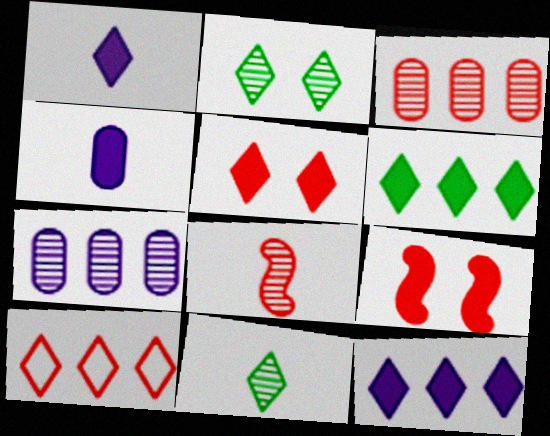[[1, 2, 10], 
[1, 5, 6], 
[2, 7, 8], 
[4, 6, 9]]